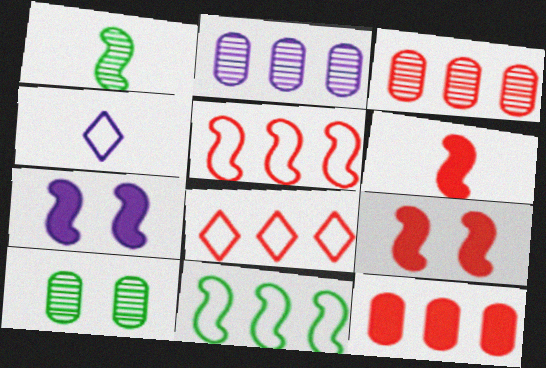[[1, 5, 7], 
[2, 4, 7]]